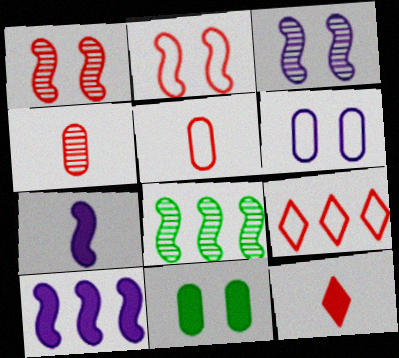[[2, 5, 9], 
[2, 7, 8], 
[6, 8, 12], 
[10, 11, 12]]